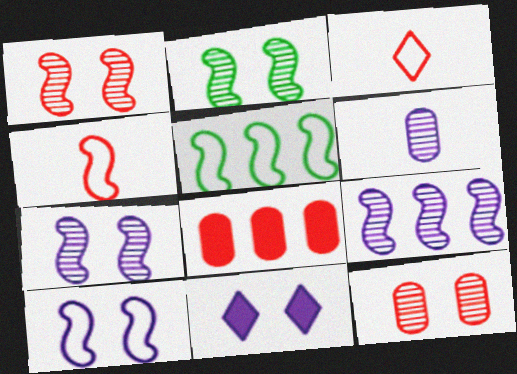[[1, 2, 7], 
[1, 3, 8], 
[4, 5, 10]]